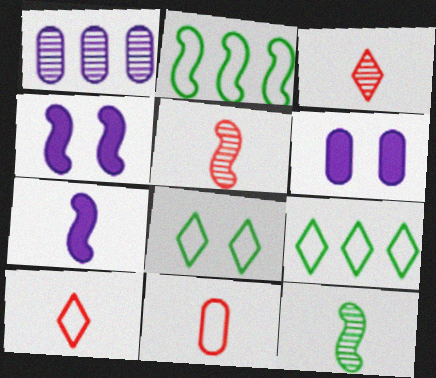[[2, 3, 6], 
[2, 4, 5], 
[5, 6, 9]]